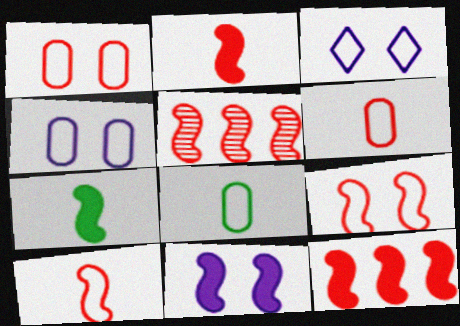[[2, 5, 9], 
[7, 11, 12]]